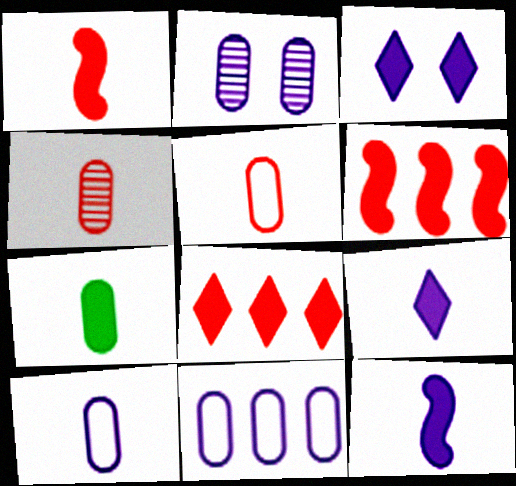[[1, 7, 9], 
[3, 6, 7], 
[4, 7, 10]]